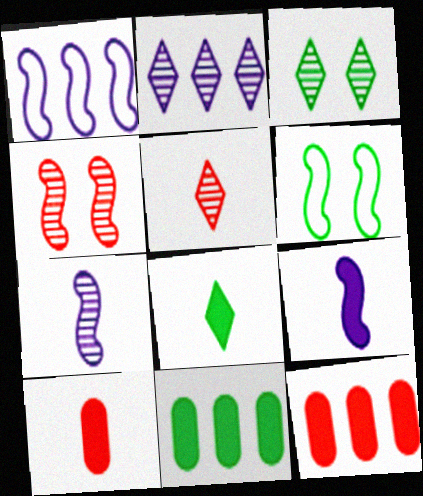[[1, 3, 10], 
[2, 3, 5], 
[2, 6, 10], 
[8, 9, 10]]